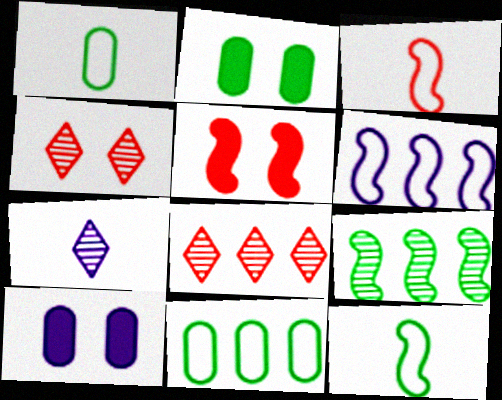[[5, 7, 11], 
[6, 7, 10], 
[8, 10, 12]]